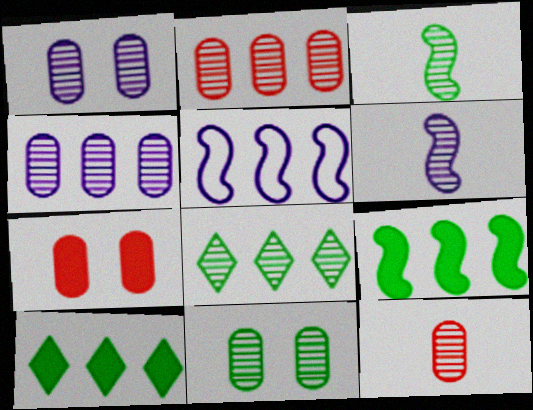[[2, 5, 10], 
[3, 8, 11], 
[4, 11, 12]]